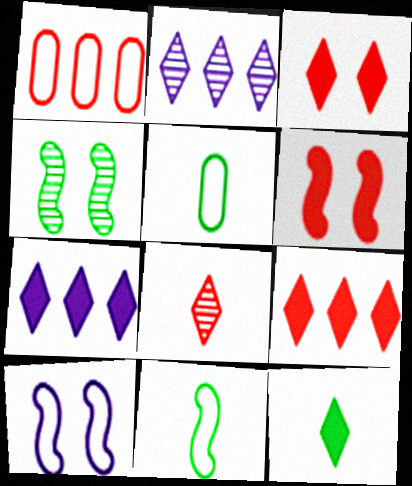[[1, 6, 8], 
[2, 5, 6], 
[3, 7, 12], 
[4, 6, 10]]